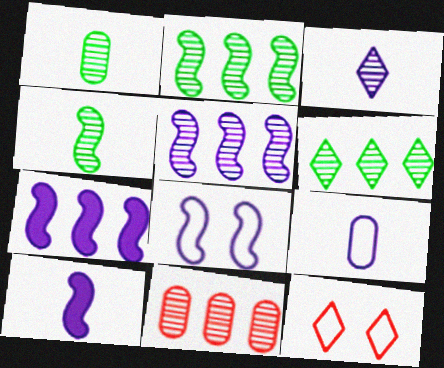[[1, 7, 12], 
[3, 9, 10], 
[5, 6, 11], 
[5, 8, 10]]